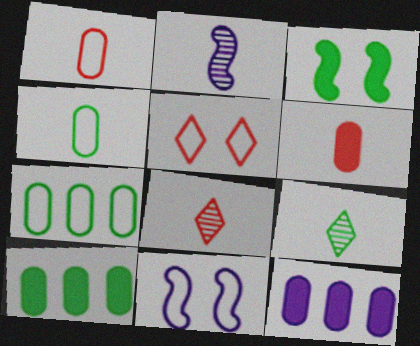[[2, 5, 10], 
[3, 7, 9], 
[8, 10, 11]]